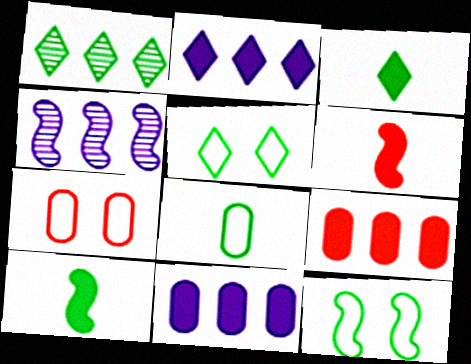[[1, 3, 5], 
[3, 4, 7], 
[4, 6, 12]]